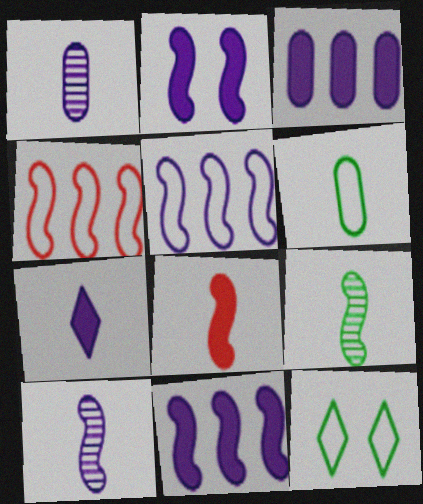[[2, 3, 7], 
[2, 4, 9], 
[2, 5, 10]]